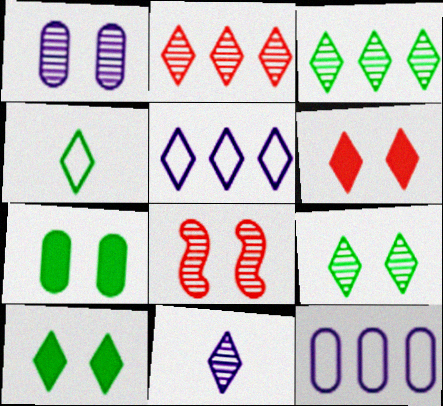[[1, 8, 9], 
[2, 9, 11], 
[3, 4, 10]]